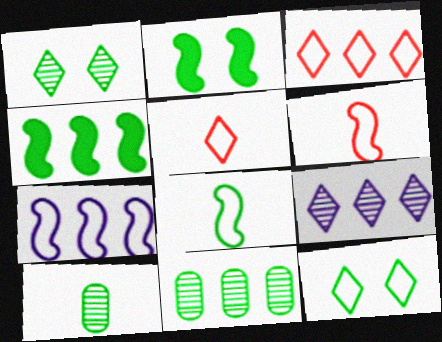[[4, 10, 12]]